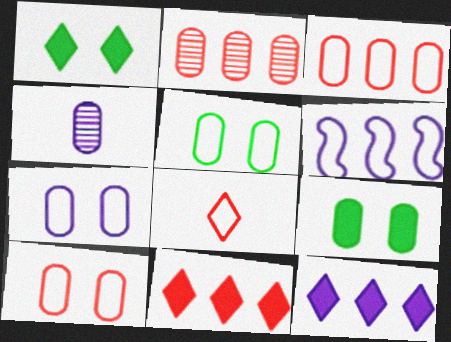[[3, 4, 9], 
[5, 6, 8], 
[5, 7, 10]]